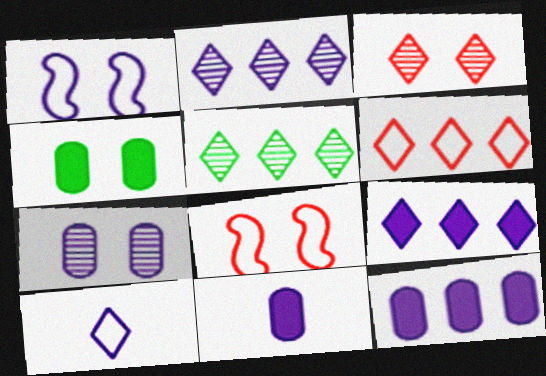[[1, 2, 11], 
[1, 3, 4], 
[5, 6, 9], 
[5, 8, 11]]